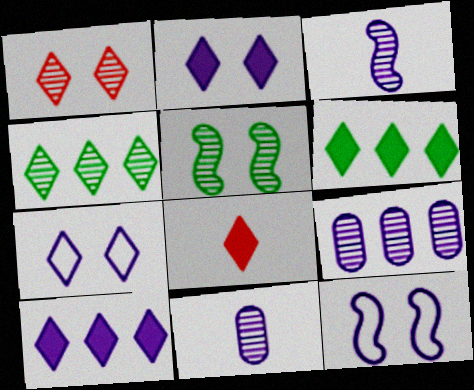[[2, 6, 8], 
[4, 7, 8], 
[10, 11, 12]]